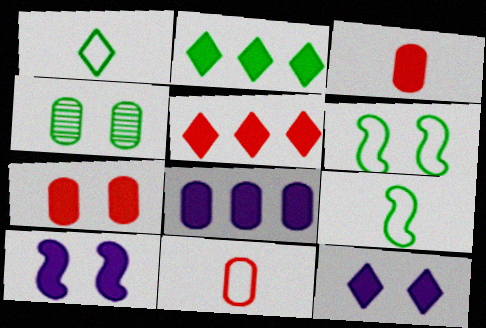[[2, 3, 10], 
[2, 4, 9], 
[4, 8, 11]]